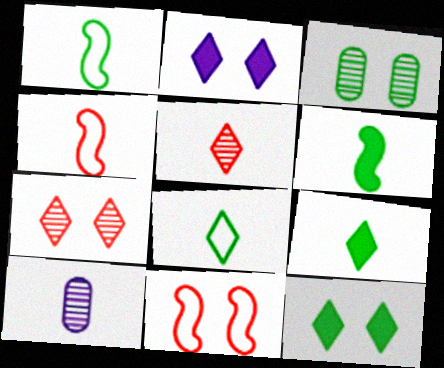[[2, 3, 11], 
[4, 9, 10]]